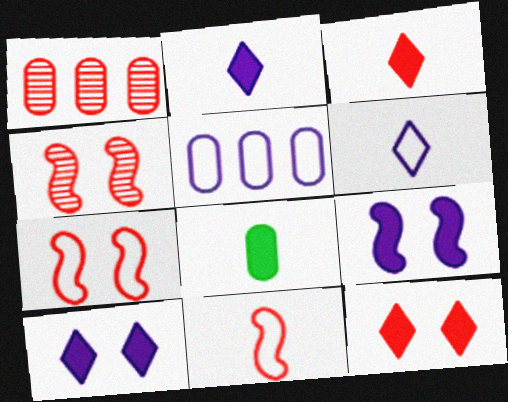[[1, 3, 7], 
[1, 11, 12]]